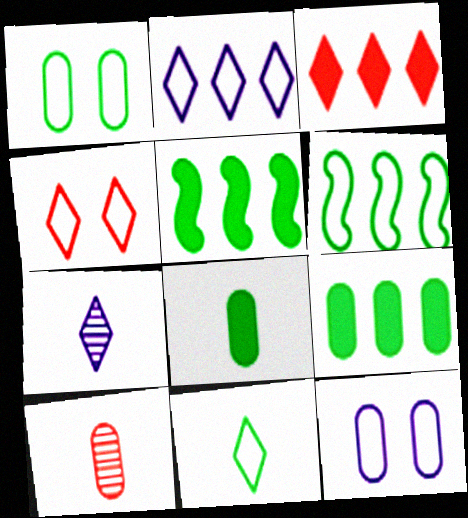[[1, 6, 11], 
[2, 4, 11], 
[9, 10, 12]]